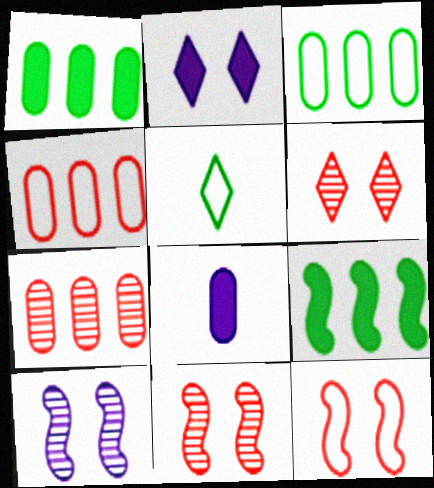[]